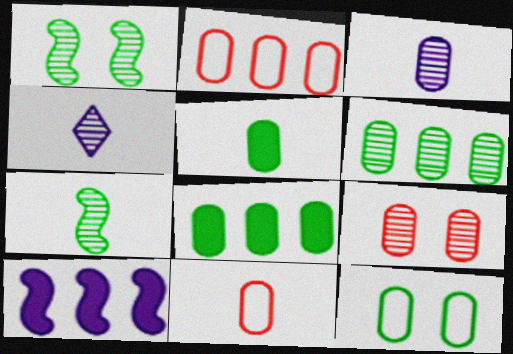[[3, 5, 11], 
[3, 6, 9], 
[5, 6, 12]]